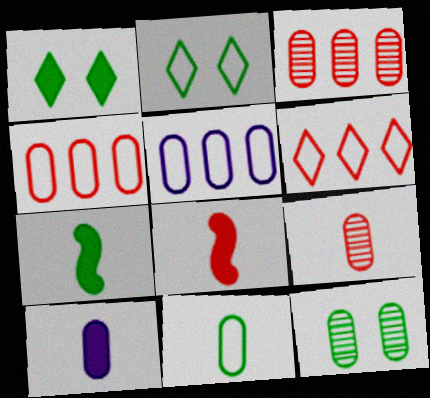[[4, 10, 12], 
[9, 10, 11]]